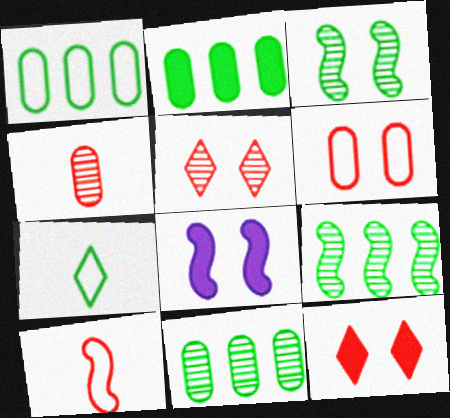[[1, 2, 11], 
[2, 3, 7], 
[8, 9, 10]]